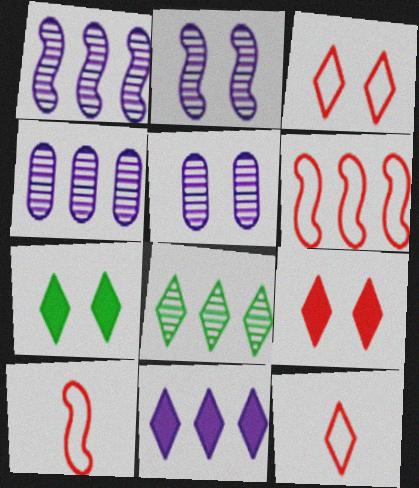[[4, 7, 10]]